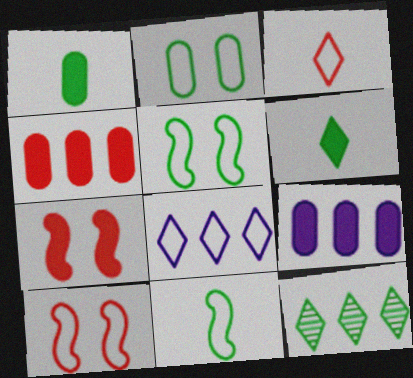[[1, 5, 12], 
[6, 7, 9]]